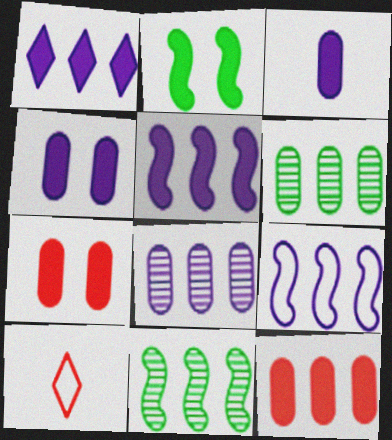[[1, 8, 9], 
[2, 8, 10], 
[4, 10, 11]]